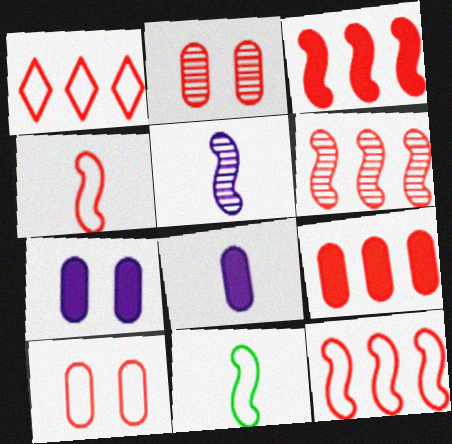[[1, 4, 10], 
[1, 6, 9], 
[3, 6, 12]]